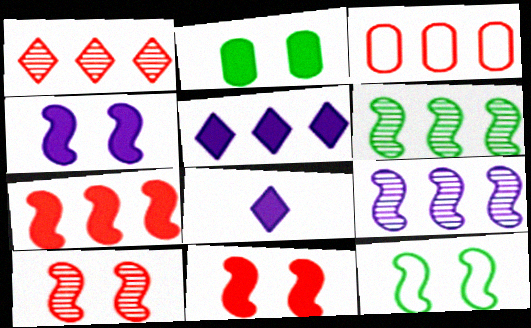[[1, 3, 7], 
[2, 7, 8], 
[3, 5, 6], 
[4, 10, 12]]